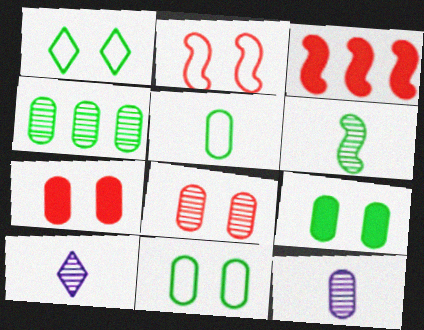[[1, 3, 12], 
[3, 10, 11], 
[4, 5, 9], 
[4, 8, 12]]